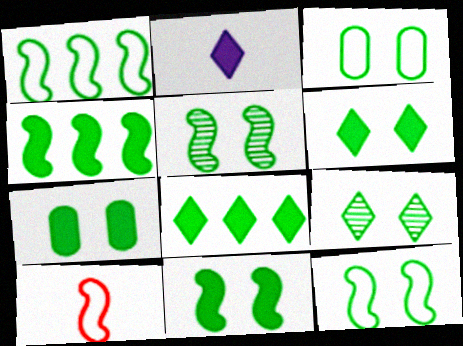[[3, 5, 6], 
[3, 9, 11], 
[5, 11, 12], 
[6, 7, 11], 
[7, 9, 12]]